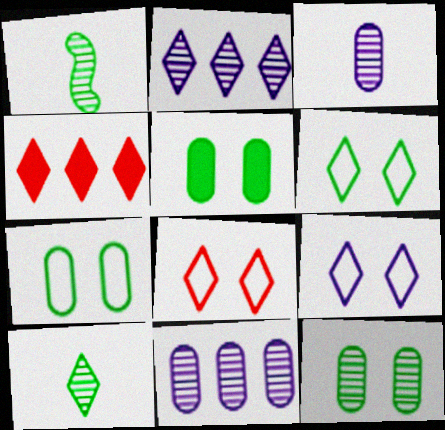[[4, 9, 10], 
[5, 7, 12], 
[6, 8, 9]]